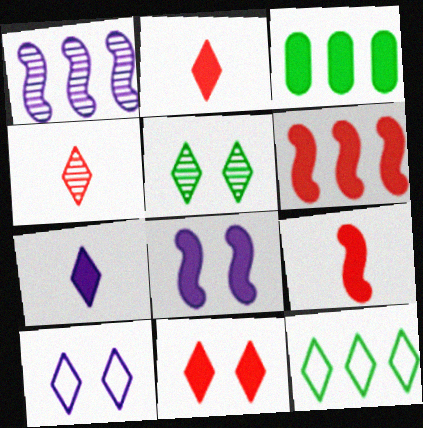[[2, 3, 8], 
[5, 10, 11]]